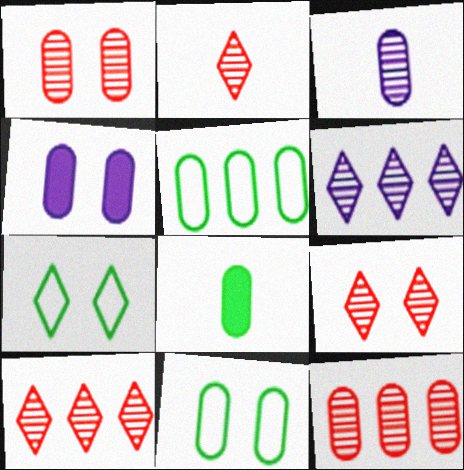[[1, 4, 11], 
[2, 9, 10]]